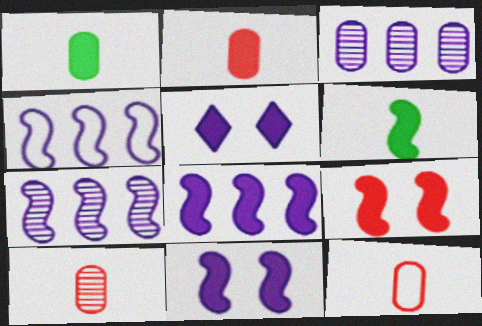[[2, 10, 12], 
[4, 7, 8], 
[6, 8, 9]]